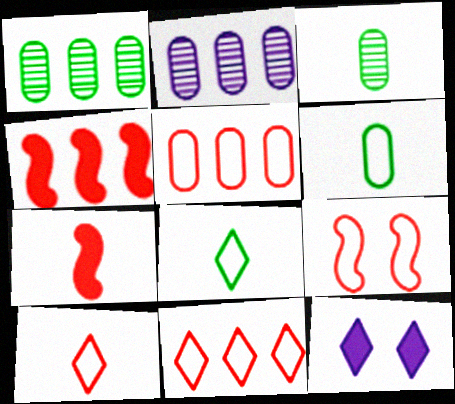[[5, 9, 10]]